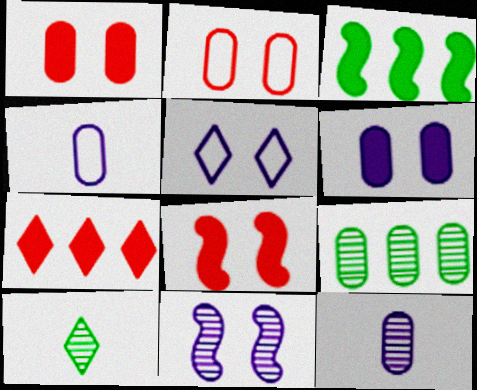[[1, 4, 9], 
[5, 6, 11], 
[5, 7, 10]]